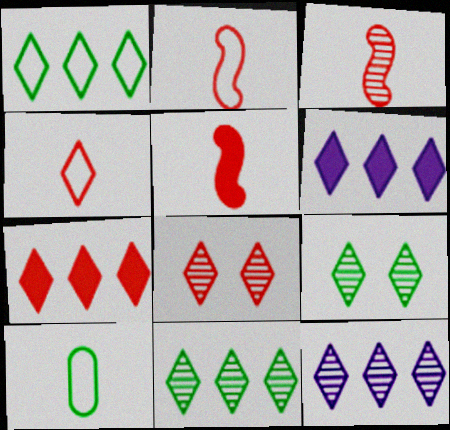[[1, 7, 12], 
[2, 3, 5], 
[4, 6, 9], 
[4, 7, 8]]